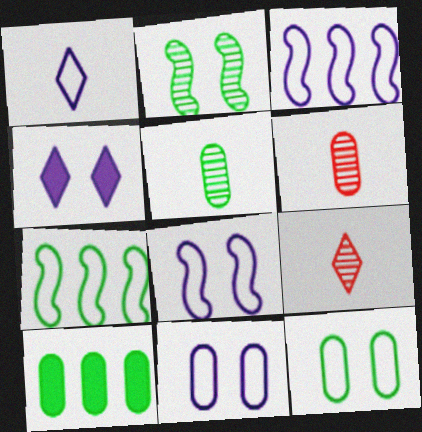[[1, 3, 11], 
[4, 6, 7], 
[5, 10, 12], 
[6, 10, 11], 
[8, 9, 10]]